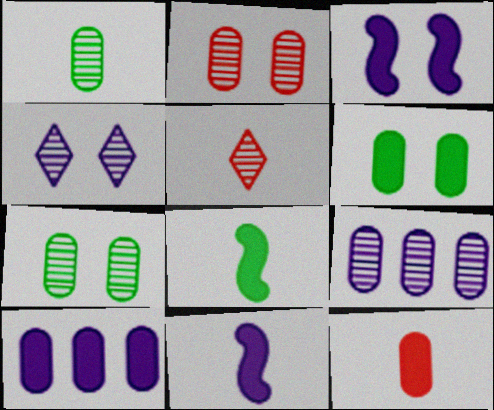[[1, 2, 9], 
[6, 10, 12]]